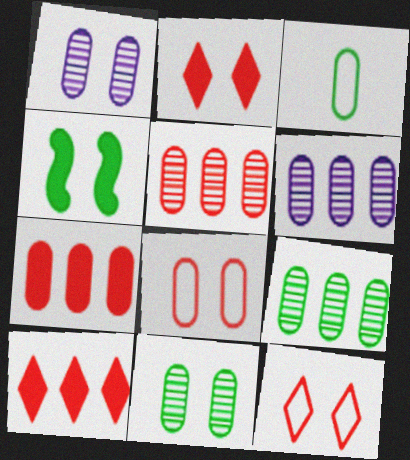[[1, 3, 7], 
[1, 4, 12], 
[5, 6, 9]]